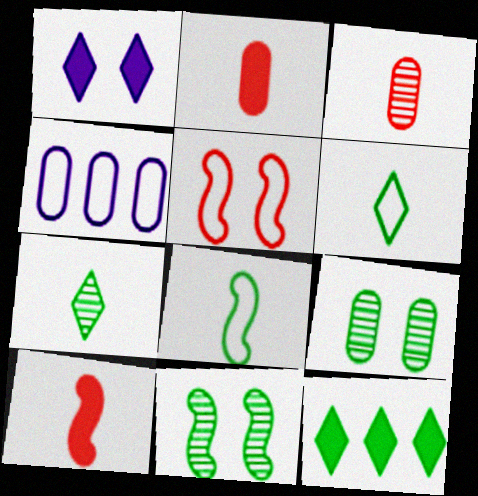[[1, 5, 9], 
[2, 4, 9], 
[4, 5, 6], 
[8, 9, 12]]